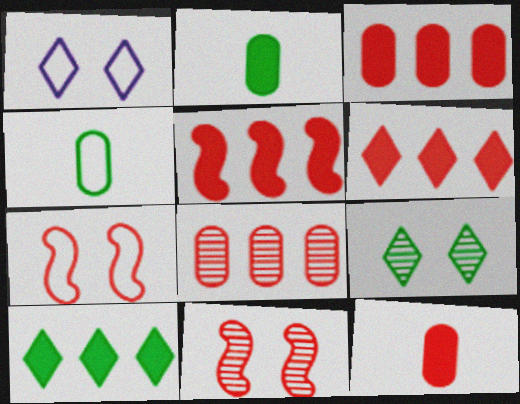[[3, 5, 6]]